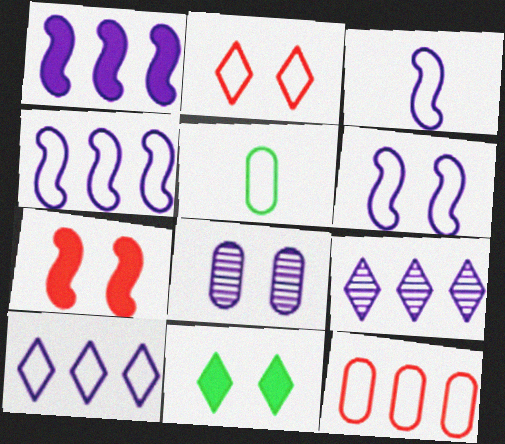[[2, 4, 5], 
[3, 4, 6], 
[5, 7, 9]]